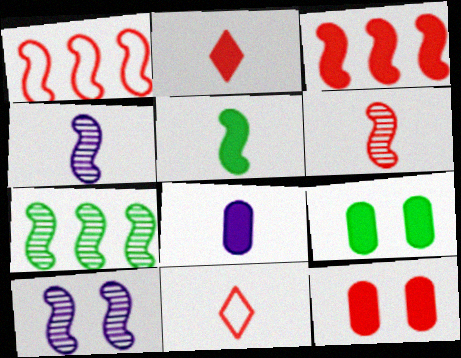[[1, 5, 10], 
[2, 3, 12], 
[2, 5, 8], 
[6, 7, 10]]